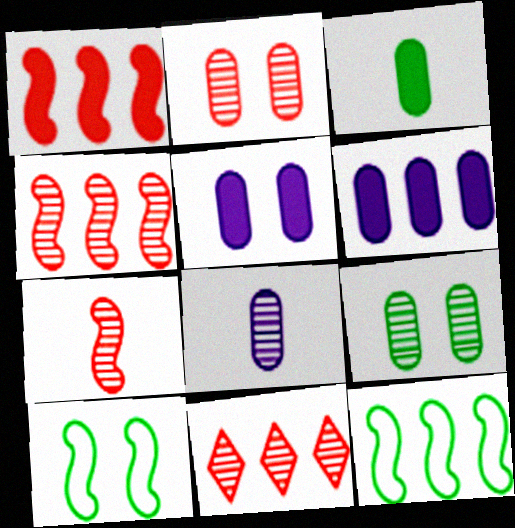[[2, 7, 11], 
[6, 11, 12]]